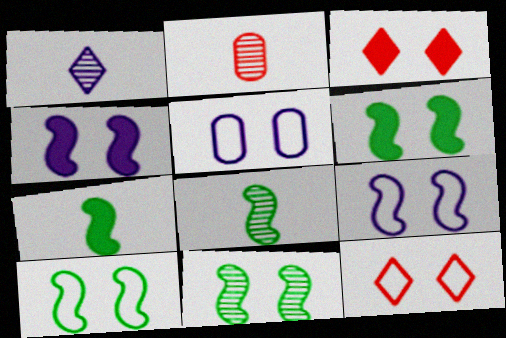[[1, 2, 8], 
[3, 5, 11], 
[5, 10, 12], 
[6, 10, 11]]